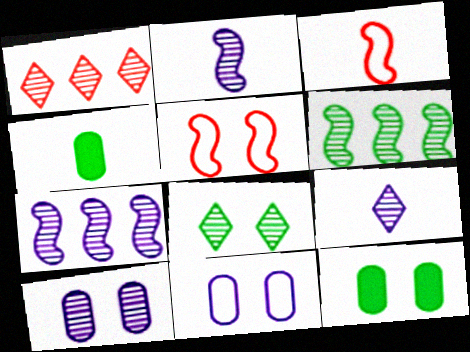[[1, 8, 9], 
[3, 4, 9], 
[7, 9, 10]]